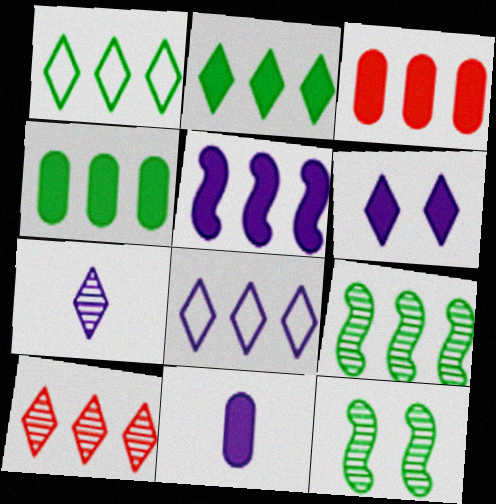[[1, 4, 9], 
[2, 3, 5], 
[2, 8, 10], 
[3, 8, 9], 
[5, 6, 11], 
[6, 7, 8]]